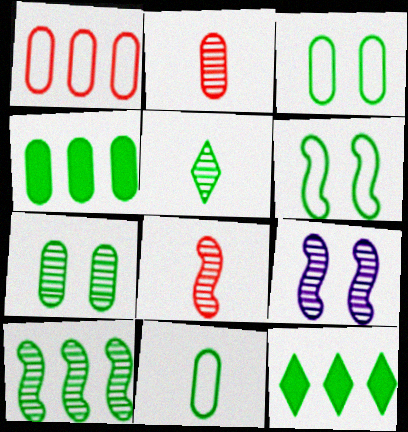[[4, 5, 6], 
[4, 7, 11], 
[5, 7, 10], 
[8, 9, 10]]